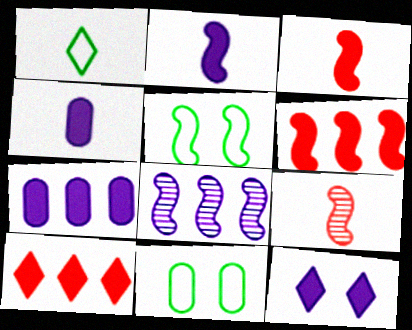[[1, 4, 9], 
[2, 7, 12], 
[3, 5, 8]]